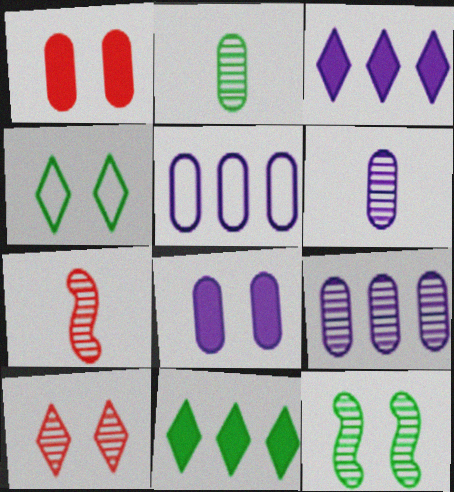[[1, 2, 5], 
[5, 6, 8]]